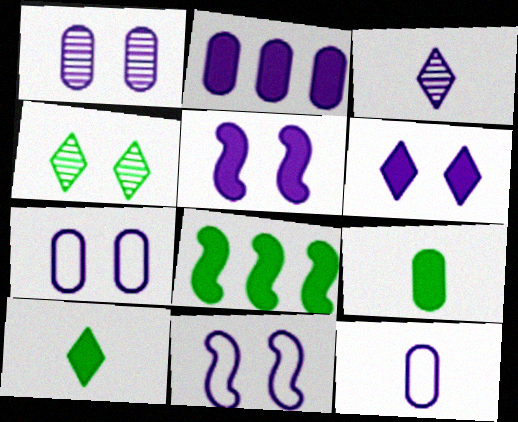[[1, 2, 12], 
[1, 6, 11], 
[2, 3, 11]]